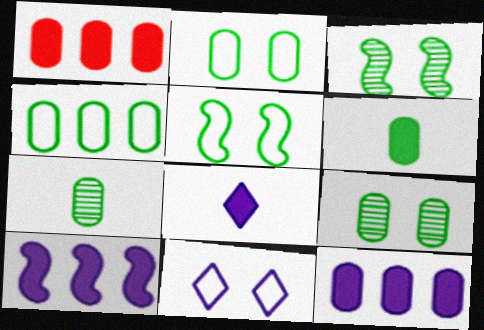[[4, 6, 9]]